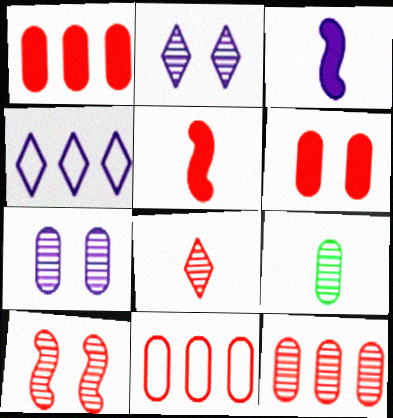[[1, 11, 12], 
[3, 4, 7], 
[7, 9, 12], 
[8, 10, 12]]